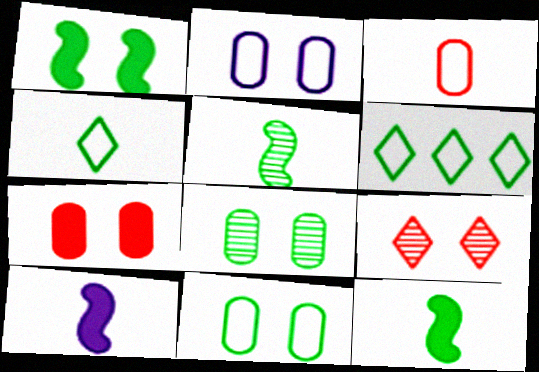[[1, 2, 9], 
[2, 7, 8], 
[6, 8, 12]]